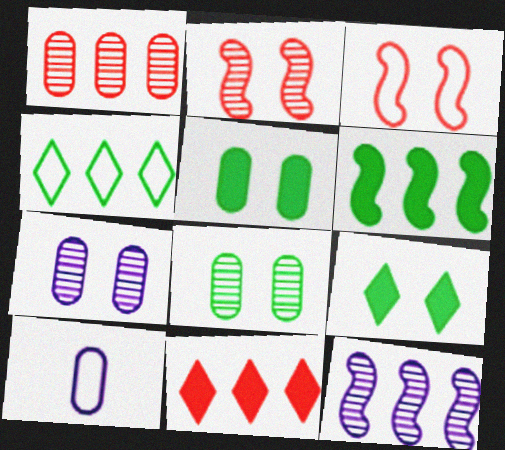[[1, 5, 10], 
[3, 4, 10], 
[3, 7, 9]]